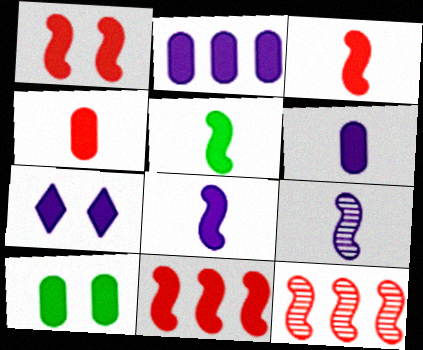[[1, 3, 11], 
[1, 7, 10], 
[2, 4, 10], 
[2, 7, 8], 
[3, 5, 8]]